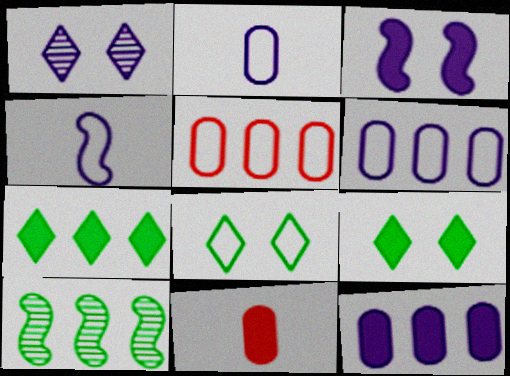[[1, 4, 12], 
[3, 7, 11], 
[4, 5, 8]]